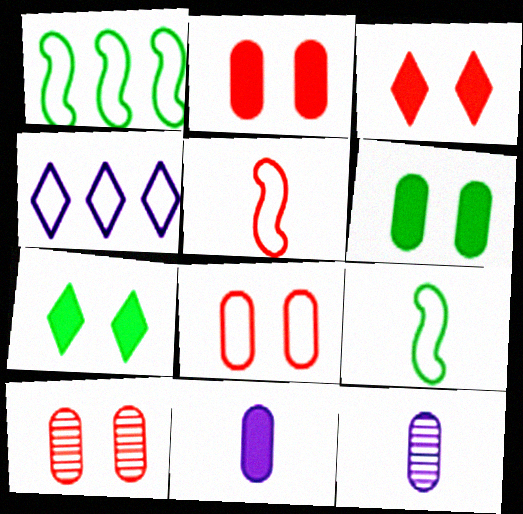[[1, 3, 12], 
[2, 8, 10], 
[4, 8, 9]]